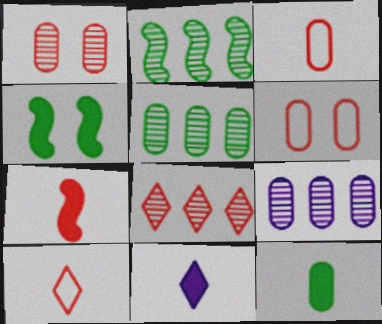[[2, 6, 11], 
[2, 8, 9], 
[4, 9, 10], 
[6, 7, 8], 
[6, 9, 12], 
[7, 11, 12]]